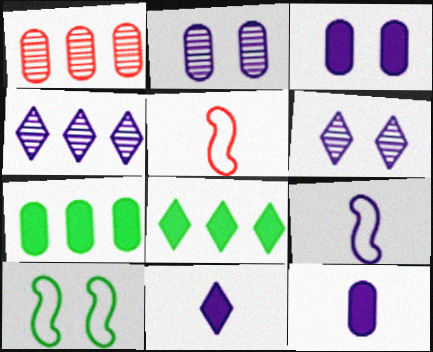[[1, 10, 11], 
[2, 5, 8], 
[3, 4, 9], 
[5, 6, 7]]